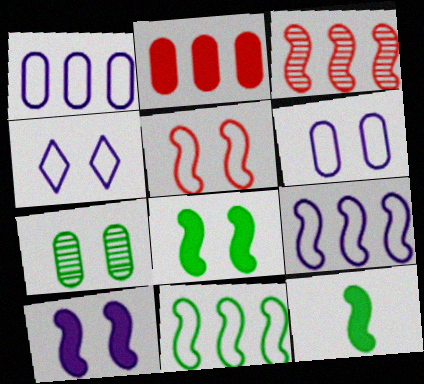[]